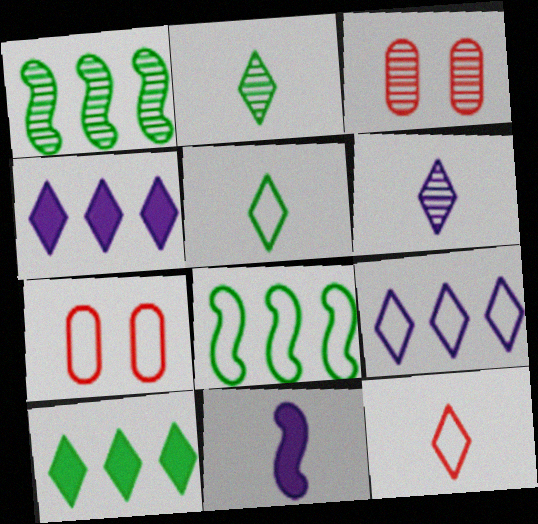[[1, 3, 6]]